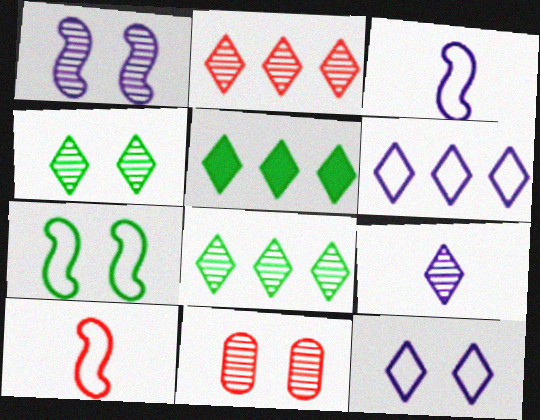[[1, 4, 11], 
[2, 4, 9], 
[2, 5, 6], 
[3, 5, 11]]